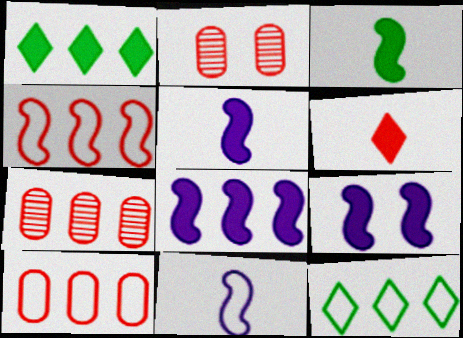[[1, 2, 11], 
[2, 4, 6], 
[2, 5, 12], 
[5, 8, 9], 
[7, 8, 12]]